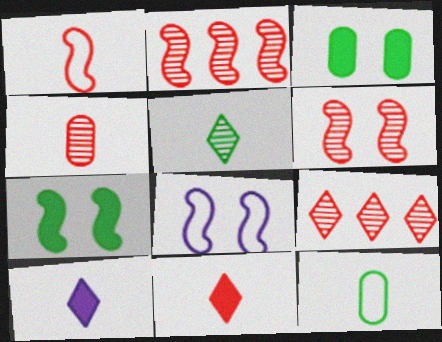[[1, 4, 11], 
[4, 6, 9], 
[6, 7, 8]]